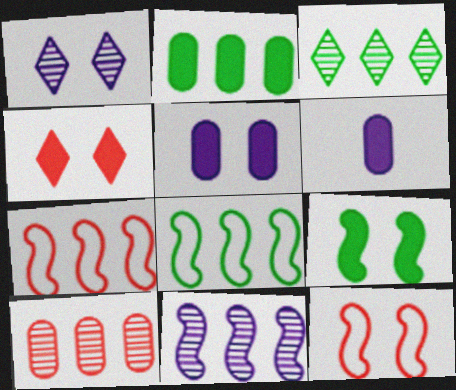[[2, 3, 8], 
[3, 6, 12], 
[3, 10, 11], 
[4, 5, 9]]